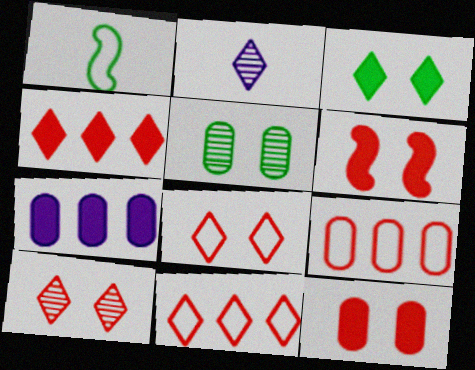[[1, 7, 10], 
[2, 3, 11]]